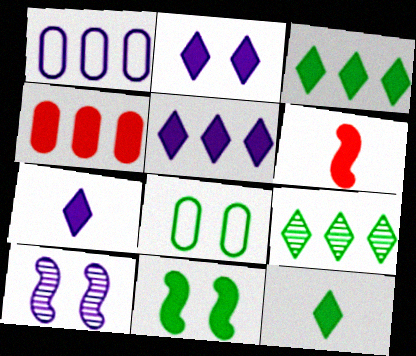[[1, 7, 10], 
[2, 5, 7], 
[4, 7, 11]]